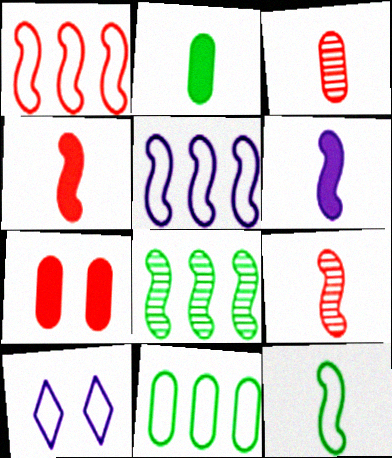[[6, 9, 12]]